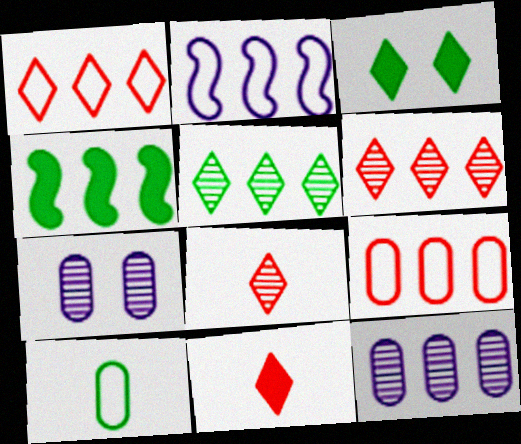[[1, 4, 12]]